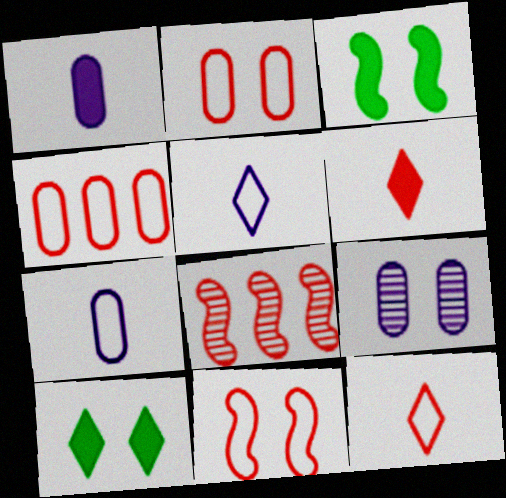[[2, 6, 8], 
[4, 11, 12], 
[7, 8, 10], 
[9, 10, 11]]